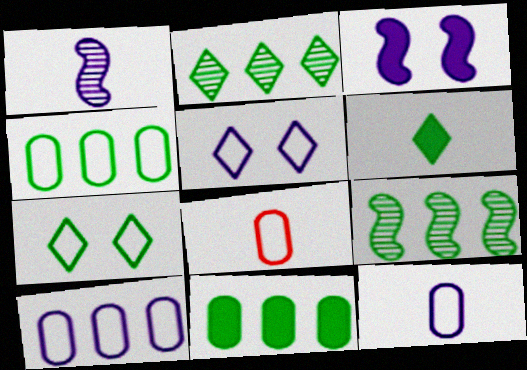[[1, 6, 8], 
[2, 3, 8], 
[2, 6, 7]]